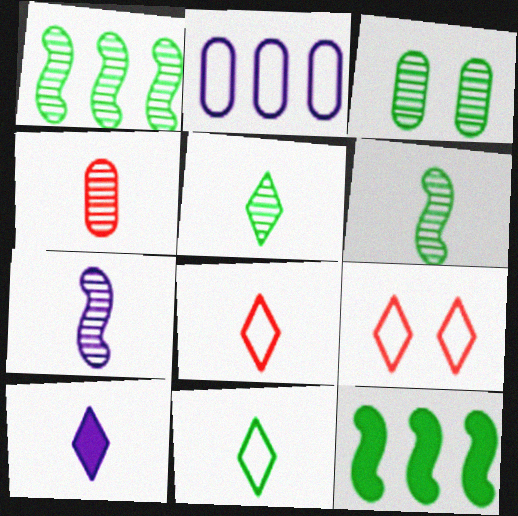[[1, 3, 5], 
[3, 11, 12], 
[4, 5, 7], 
[5, 8, 10]]